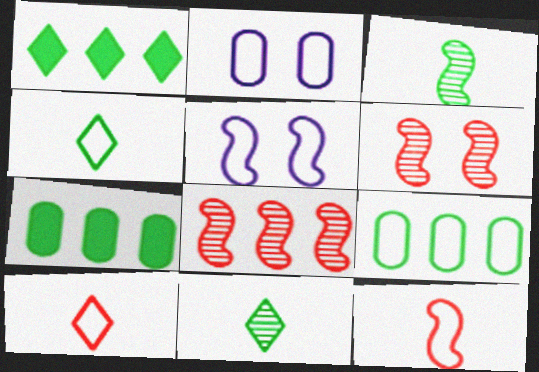[[5, 9, 10]]